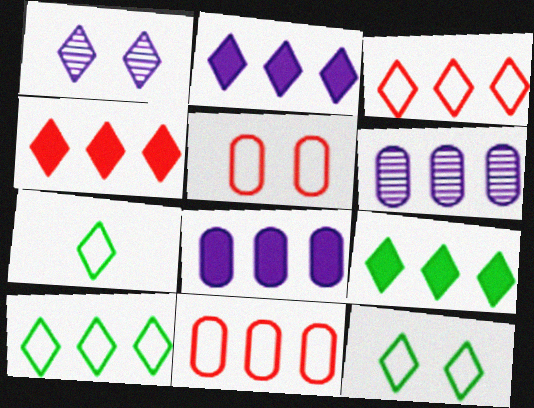[[1, 4, 7], 
[2, 4, 9], 
[7, 10, 12]]